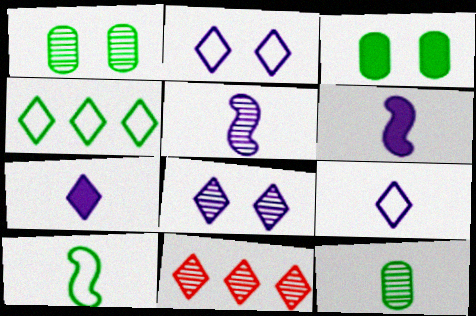[[1, 5, 11]]